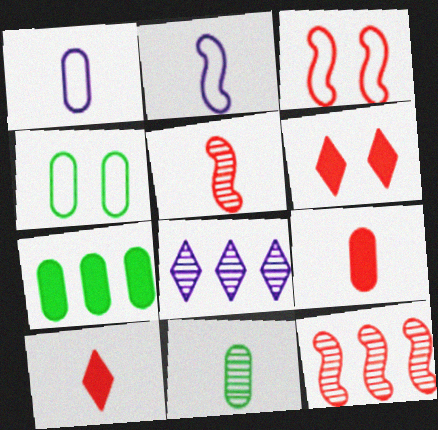[[1, 9, 11], 
[2, 10, 11], 
[4, 7, 11]]